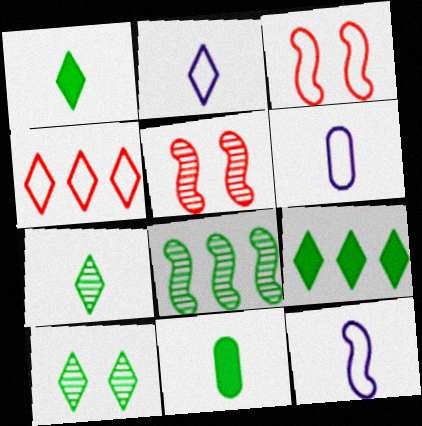[[2, 6, 12], 
[5, 6, 9]]